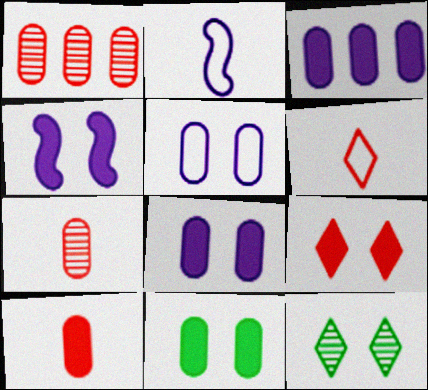[[3, 10, 11], 
[4, 9, 11]]